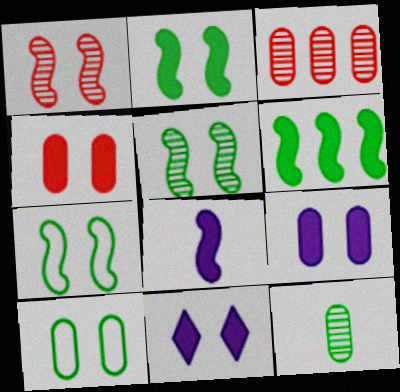[[1, 10, 11], 
[2, 4, 11], 
[2, 5, 7]]